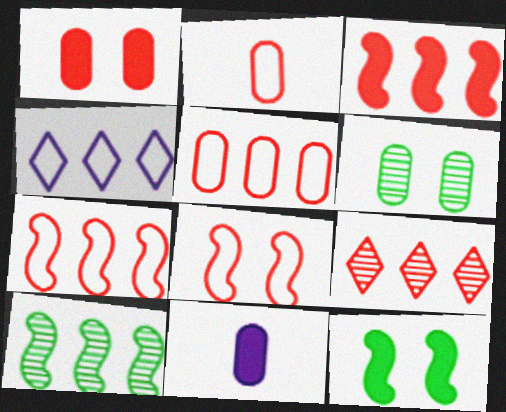[[3, 5, 9], 
[5, 6, 11]]